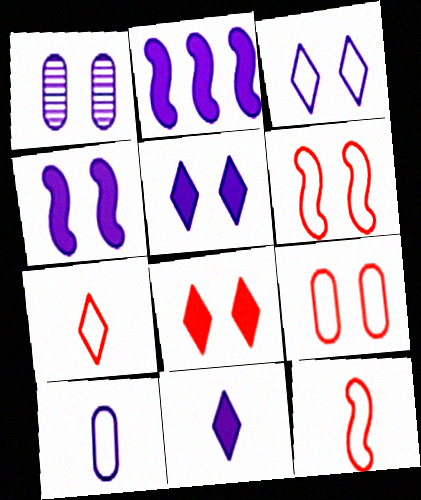[[1, 3, 4]]